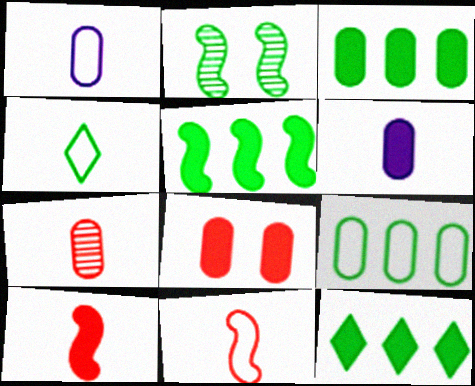[[1, 4, 11], 
[2, 3, 4], 
[3, 5, 12], 
[3, 6, 8]]